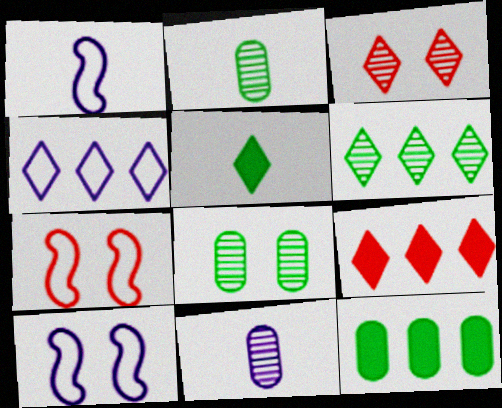[[1, 3, 12], 
[1, 8, 9], 
[2, 9, 10], 
[3, 4, 5], 
[4, 6, 9]]